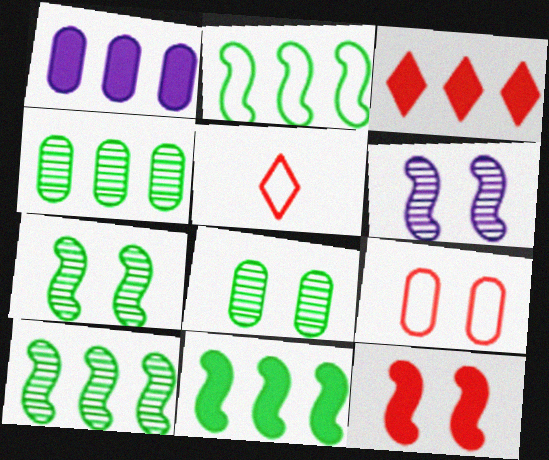[[1, 3, 11], 
[1, 5, 7], 
[2, 10, 11]]